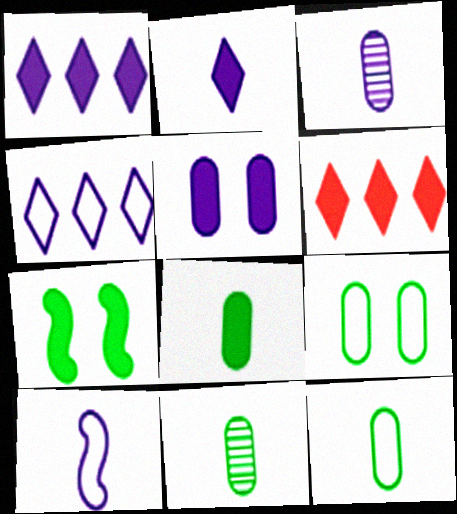[[2, 3, 10], 
[8, 11, 12]]